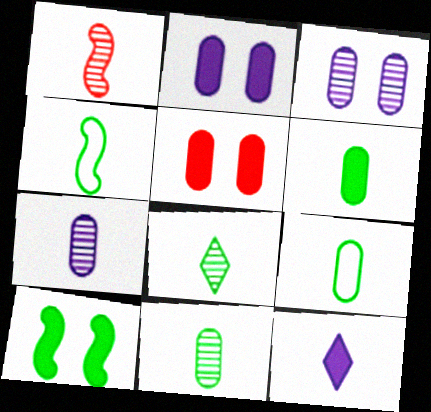[[1, 7, 8], 
[1, 9, 12], 
[4, 6, 8], 
[6, 9, 11]]